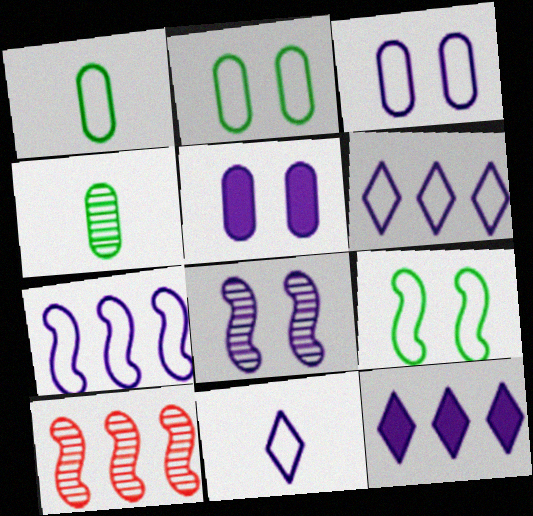[[3, 7, 11]]